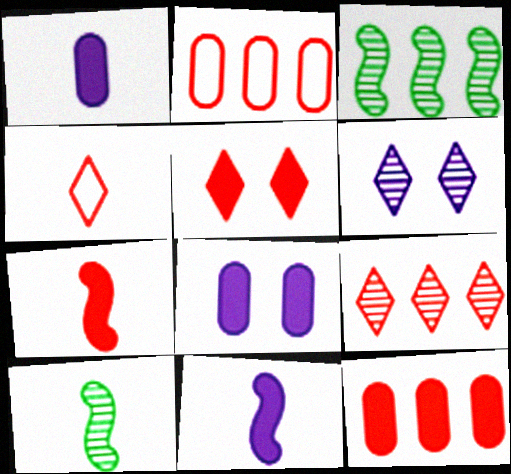[[1, 4, 10], 
[3, 4, 8], 
[4, 5, 9], 
[5, 7, 12]]